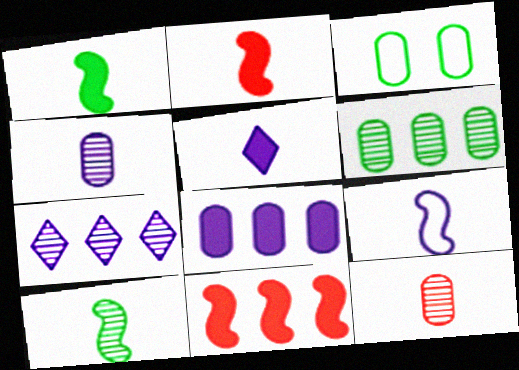[[2, 3, 7], 
[2, 9, 10], 
[3, 8, 12], 
[4, 5, 9]]